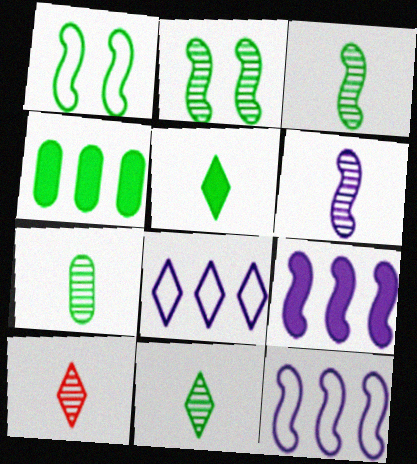[[1, 4, 11], 
[3, 7, 11], 
[6, 7, 10]]